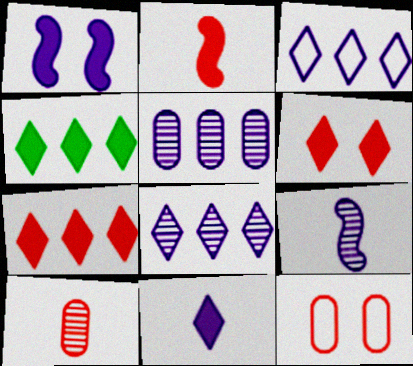[[4, 6, 11], 
[4, 9, 12]]